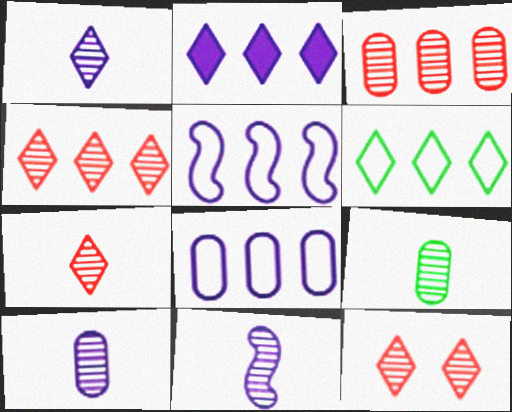[[1, 10, 11], 
[2, 4, 6], 
[4, 7, 12], 
[7, 9, 11]]